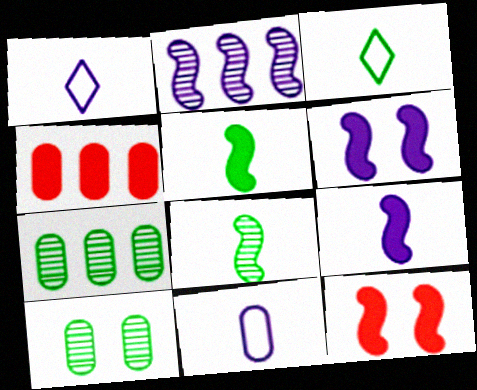[[1, 7, 12], 
[4, 10, 11]]